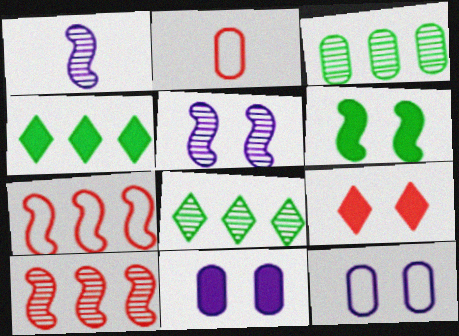[[1, 6, 7], 
[2, 3, 11], 
[2, 4, 5], 
[2, 9, 10], 
[6, 9, 11]]